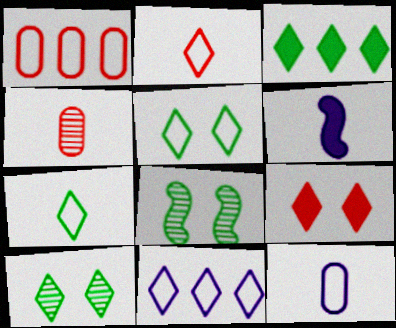[[1, 6, 10], 
[2, 5, 11], 
[3, 7, 10], 
[4, 6, 7]]